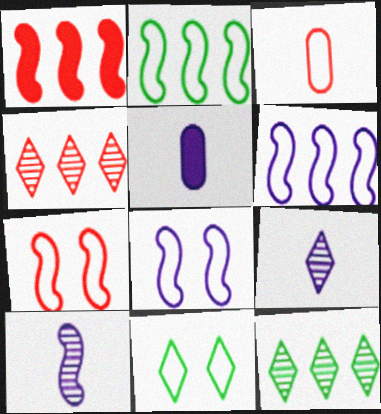[[3, 6, 11], 
[5, 7, 12]]